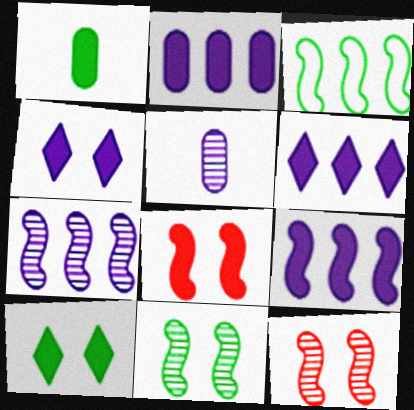[[1, 6, 8], 
[2, 6, 9]]